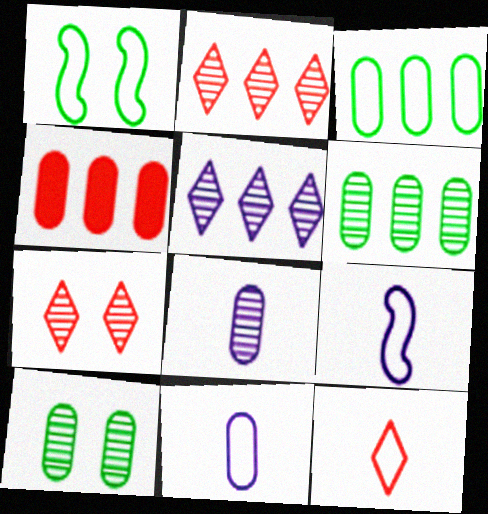[[4, 10, 11]]